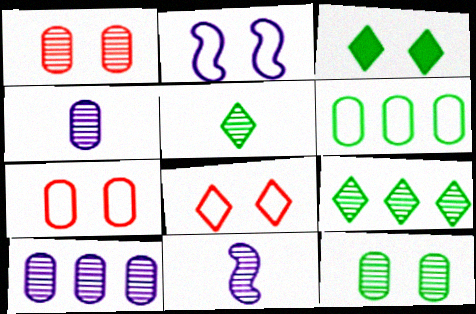[[1, 2, 3], 
[1, 9, 11]]